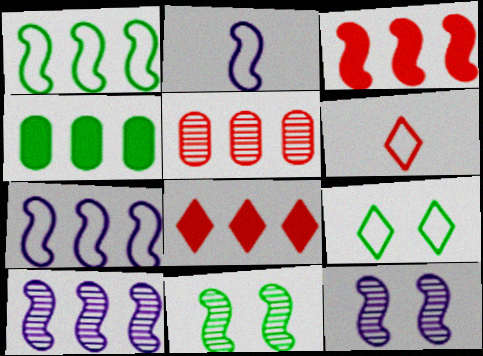[[1, 3, 10], 
[2, 3, 11], 
[4, 6, 12]]